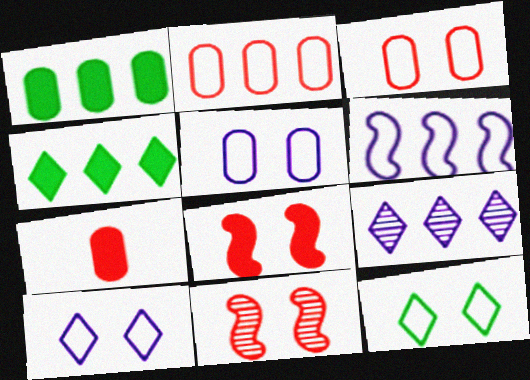[]